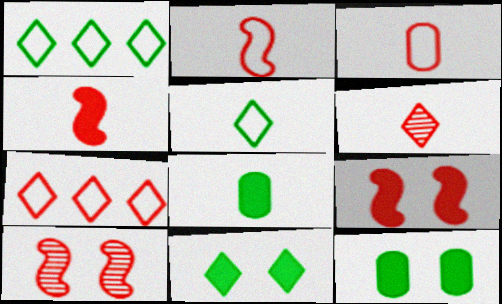[[3, 4, 6]]